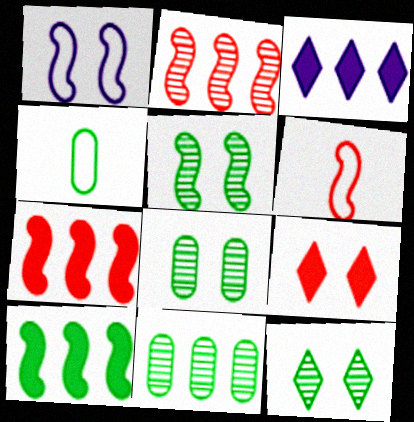[[1, 8, 9], 
[3, 6, 8], 
[4, 10, 12], 
[5, 8, 12]]